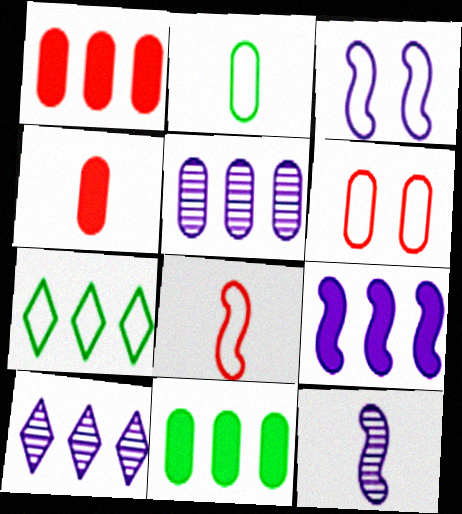[[3, 9, 12]]